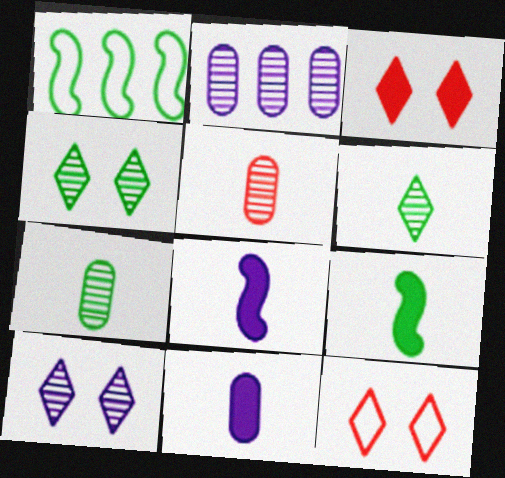[[2, 9, 12]]